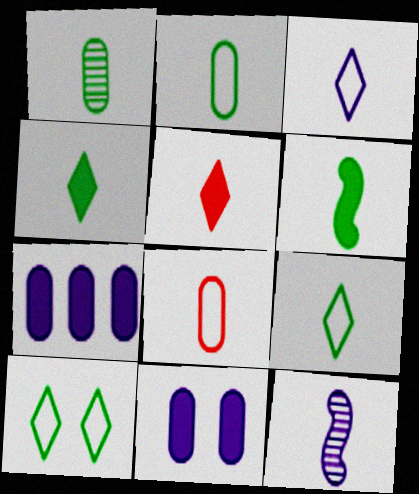[[1, 6, 9], 
[2, 5, 12], 
[4, 8, 12]]